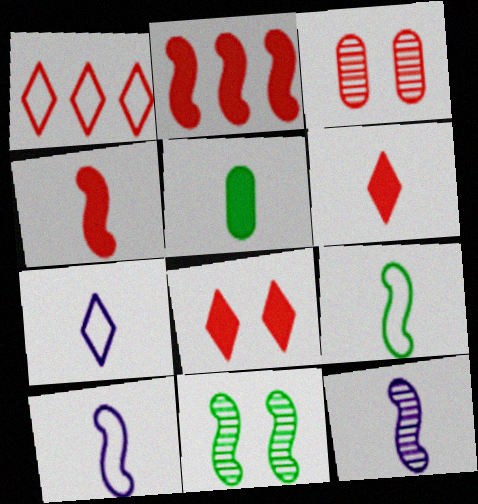[[1, 3, 4], 
[2, 10, 11], 
[4, 9, 12]]